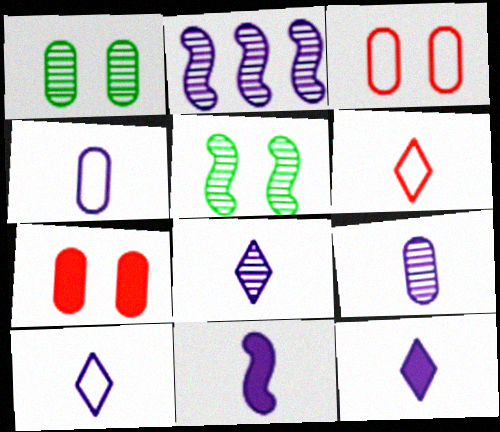[[4, 8, 11], 
[8, 10, 12], 
[9, 10, 11]]